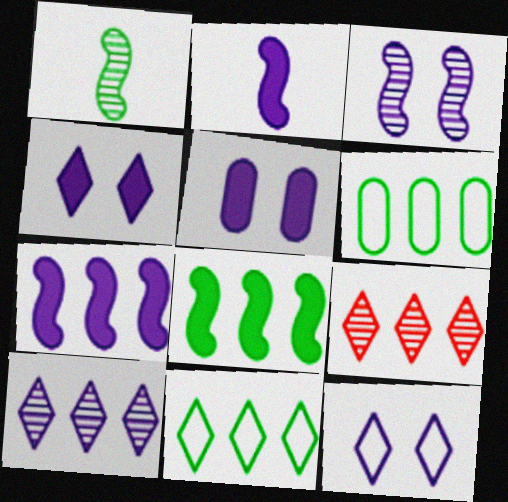[[3, 5, 12], 
[6, 7, 9]]